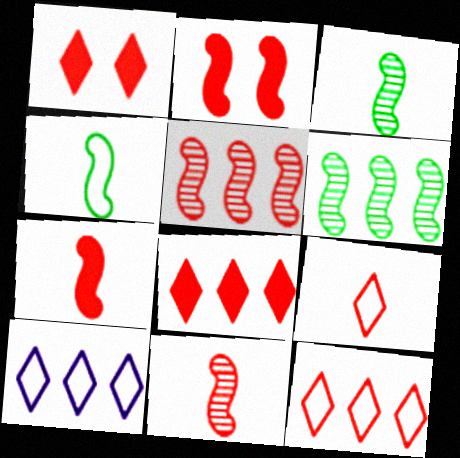[]